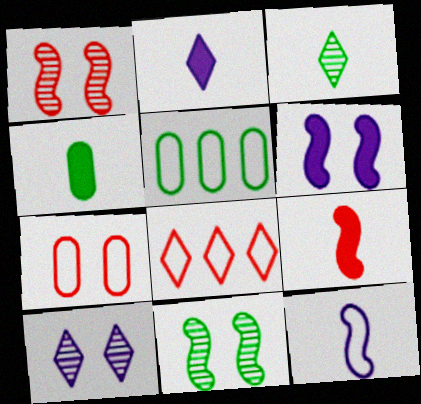[[1, 2, 5], 
[2, 4, 9], 
[5, 9, 10]]